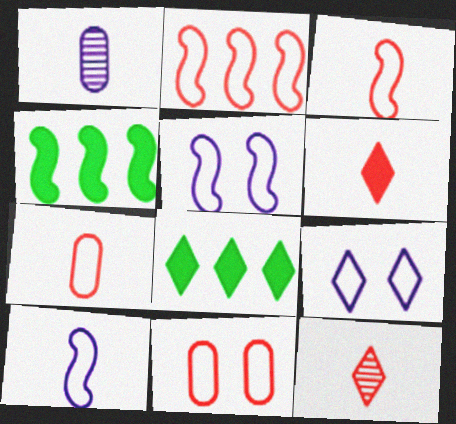[[8, 9, 12]]